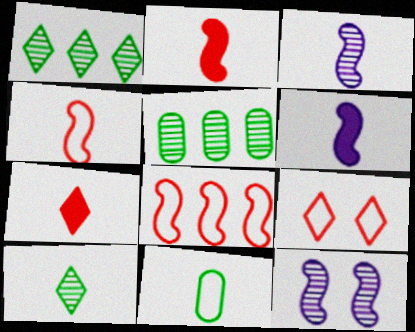[[3, 7, 11], 
[5, 6, 9]]